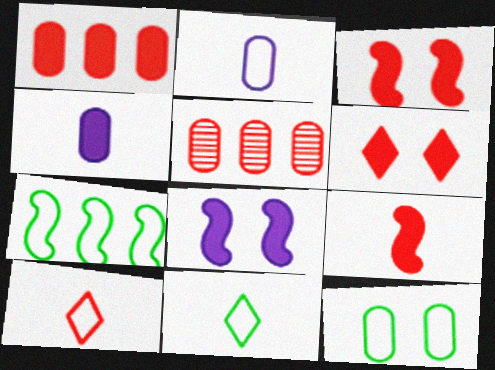[[1, 6, 9], 
[3, 5, 10], 
[4, 5, 12], 
[5, 8, 11], 
[7, 11, 12]]